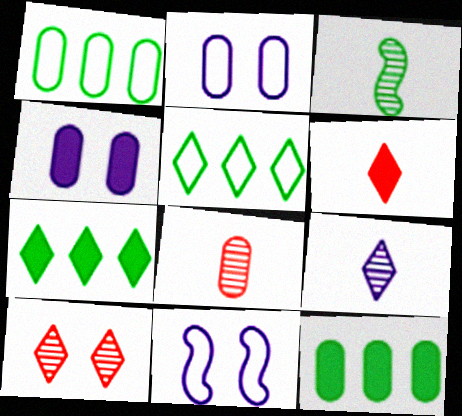[[1, 4, 8], 
[2, 8, 12], 
[3, 8, 9], 
[7, 8, 11]]